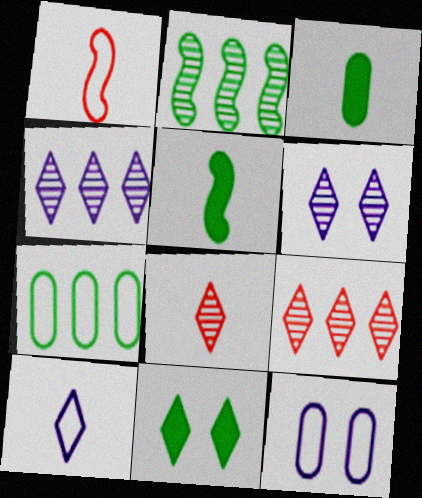[[5, 9, 12], 
[9, 10, 11]]